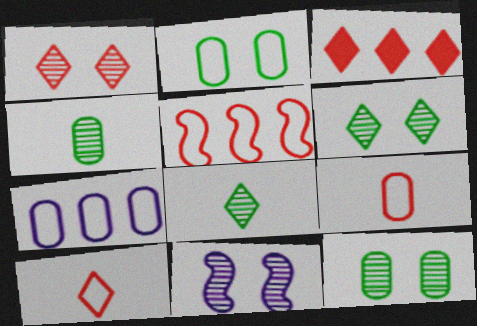[[1, 3, 10], 
[1, 11, 12], 
[2, 7, 9]]